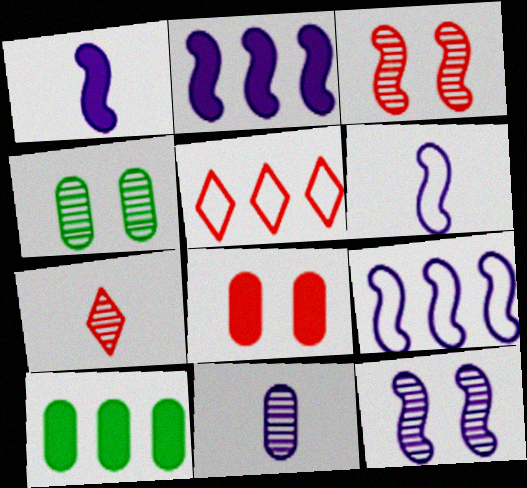[[1, 4, 5], 
[1, 9, 12], 
[2, 6, 12]]